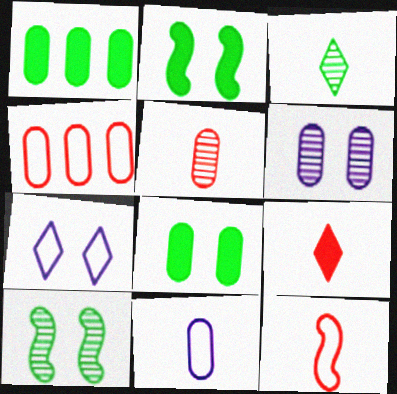[[5, 9, 12]]